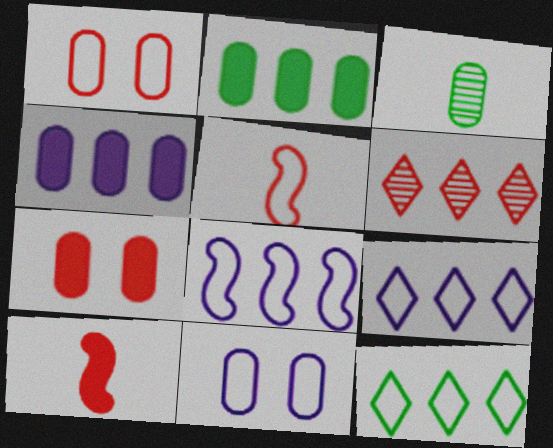[[1, 3, 4], 
[1, 6, 10], 
[2, 6, 8], 
[5, 6, 7], 
[5, 11, 12]]